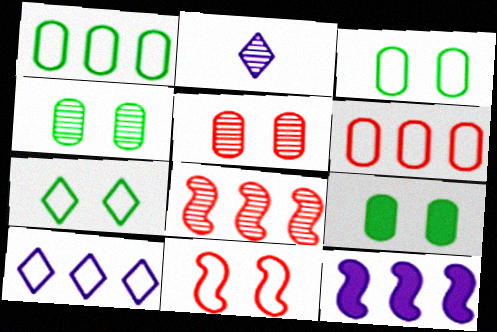[[2, 4, 8], 
[3, 4, 9]]